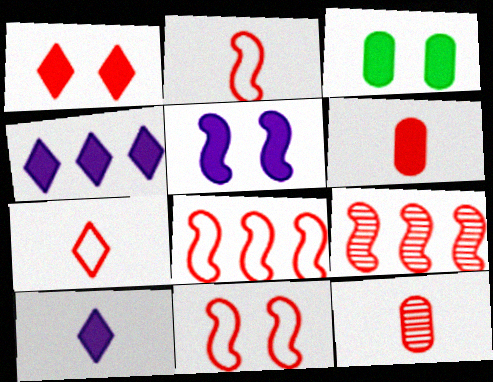[[1, 3, 5], 
[1, 8, 12], 
[2, 8, 11]]